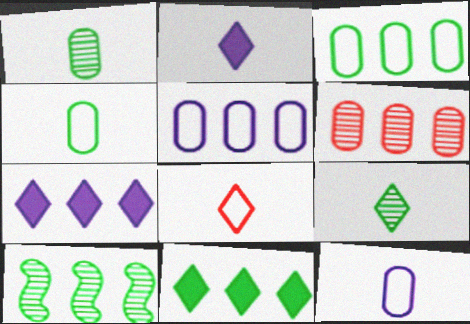[[2, 8, 9], 
[3, 10, 11]]